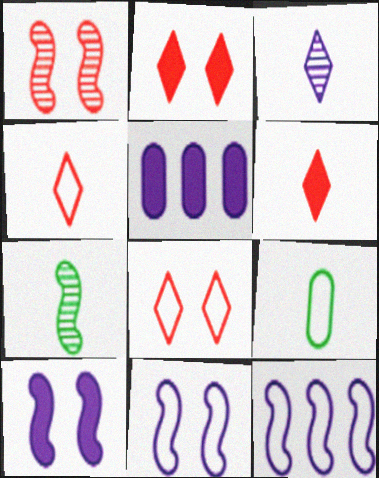[[3, 5, 11], 
[5, 7, 8], 
[8, 9, 12]]